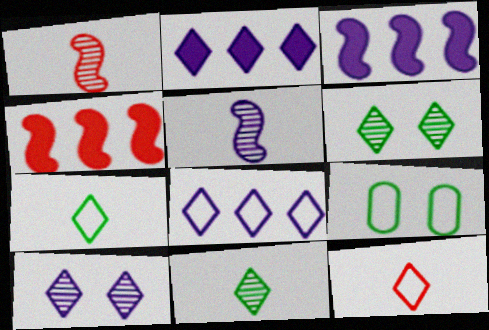[[1, 2, 9], 
[2, 6, 12]]